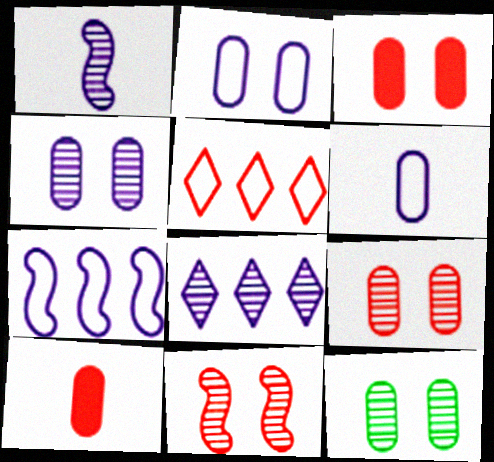[[1, 4, 8], 
[2, 3, 12], 
[4, 9, 12], 
[5, 10, 11]]